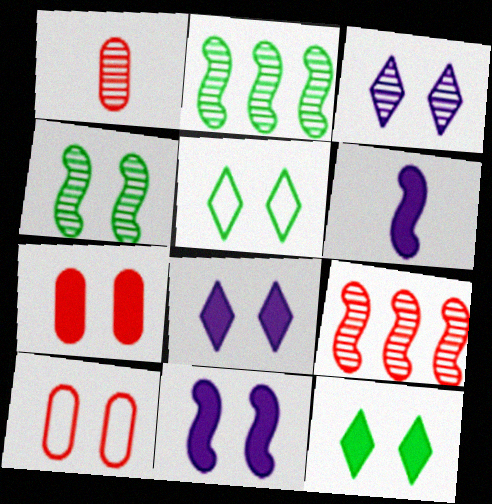[[1, 2, 3], 
[4, 8, 10], 
[7, 11, 12]]